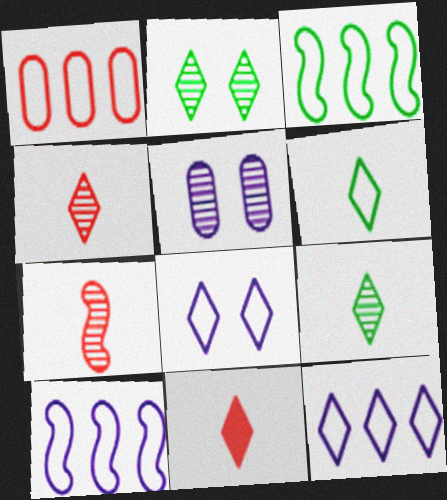[[1, 3, 12], 
[2, 11, 12], 
[3, 5, 11]]